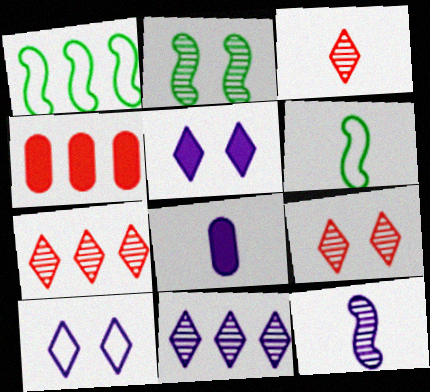[[1, 4, 11], 
[1, 8, 9], 
[3, 6, 8], 
[3, 7, 9]]